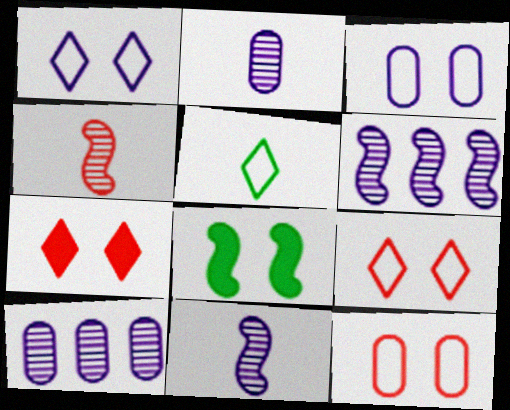[]